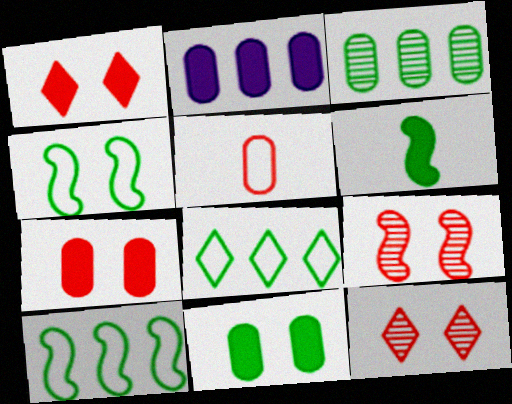[[1, 2, 6]]